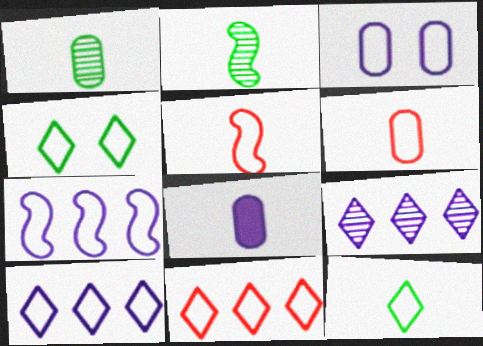[[1, 6, 8], 
[4, 6, 7]]